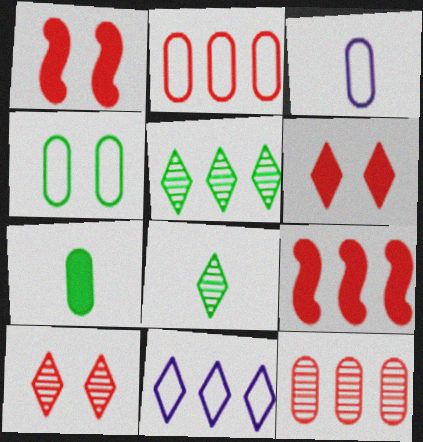[[1, 3, 5], 
[2, 3, 4], 
[6, 8, 11]]